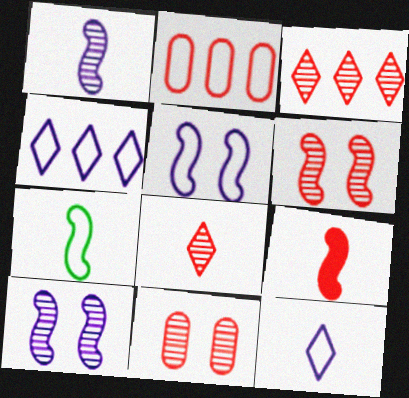[[1, 7, 9]]